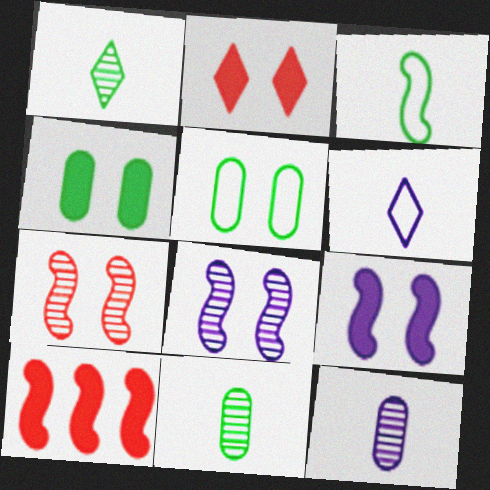[[2, 4, 9], 
[2, 5, 8], 
[3, 8, 10]]